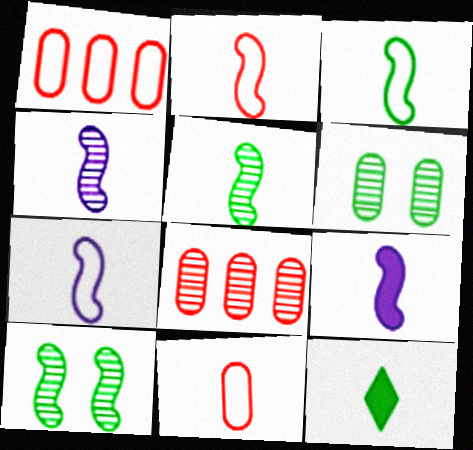[[2, 3, 7], 
[2, 5, 9], 
[4, 7, 9], 
[4, 11, 12]]